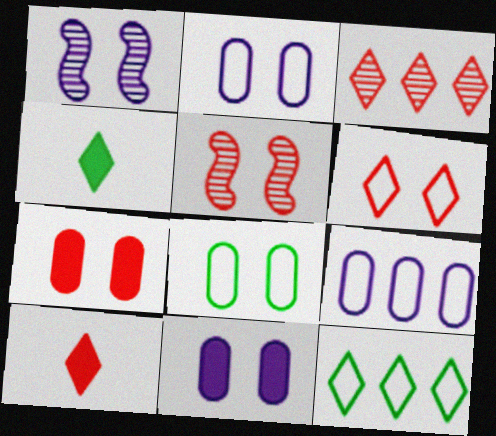[[3, 6, 10], 
[4, 5, 9], 
[5, 6, 7]]